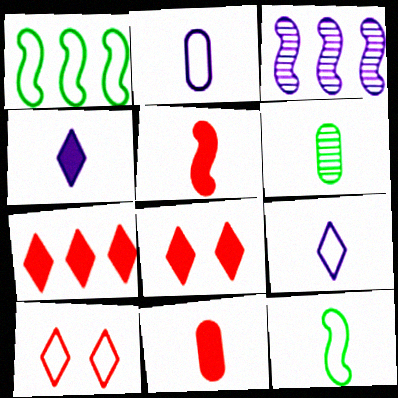[[1, 2, 10], 
[2, 6, 11], 
[5, 6, 9]]